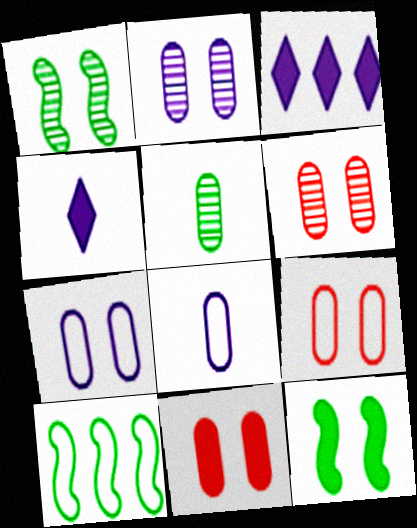[[4, 6, 10], 
[6, 9, 11]]